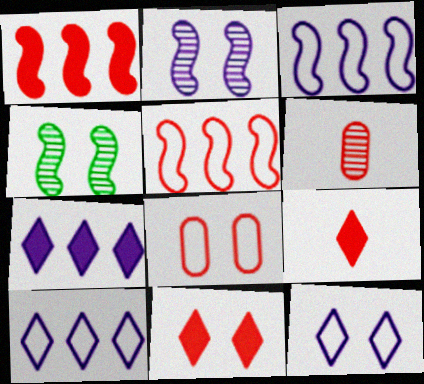[[5, 6, 11]]